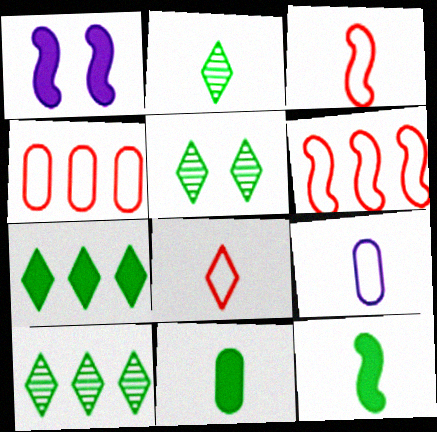[[1, 2, 4], 
[2, 5, 10]]